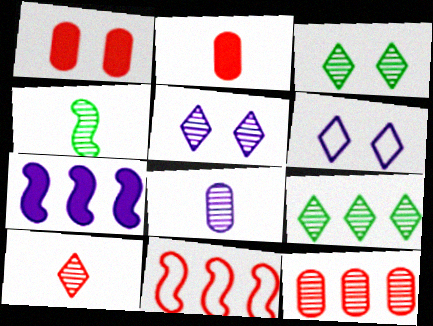[[1, 10, 11], 
[4, 5, 12], 
[4, 8, 10], 
[5, 9, 10], 
[6, 7, 8]]